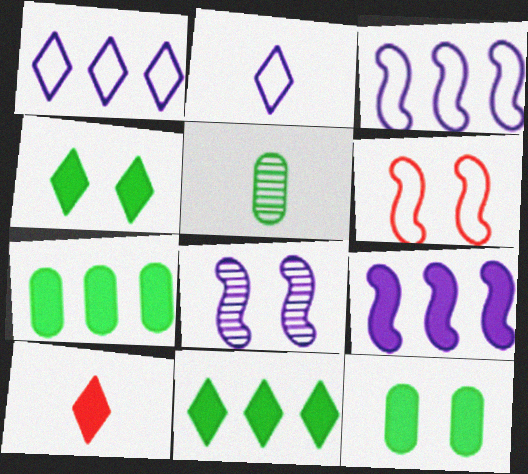[[9, 10, 12]]